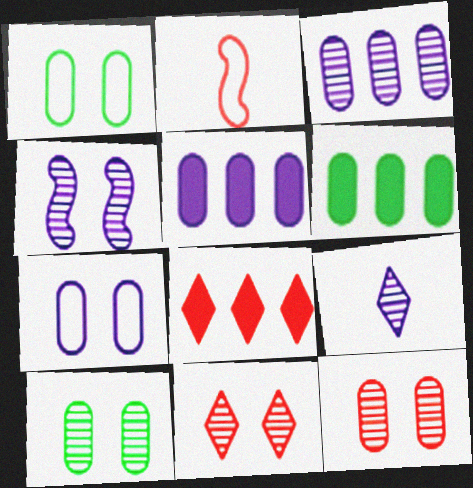[[2, 8, 12], 
[3, 4, 9], 
[4, 10, 11]]